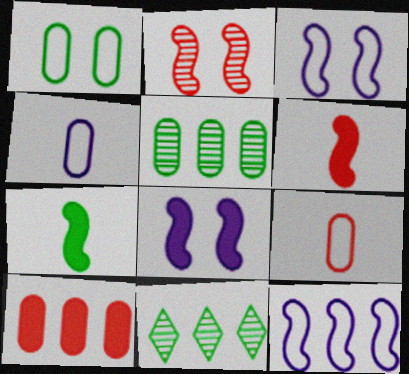[[1, 7, 11], 
[2, 7, 12], 
[8, 9, 11], 
[10, 11, 12]]